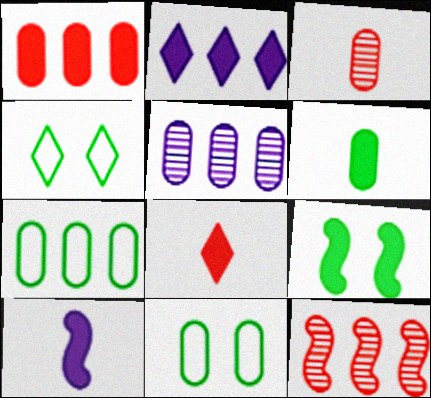[[1, 5, 7], 
[2, 7, 12], 
[6, 8, 10]]